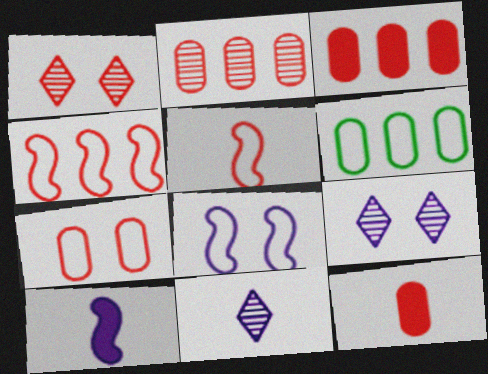[[1, 3, 5], 
[1, 4, 12], 
[1, 6, 10], 
[2, 7, 12]]